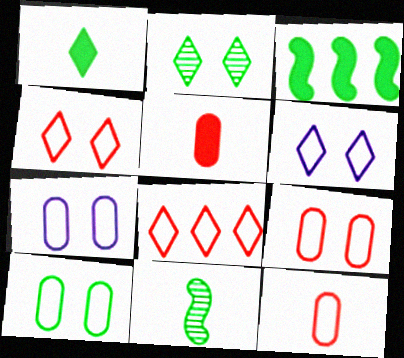[[7, 9, 10]]